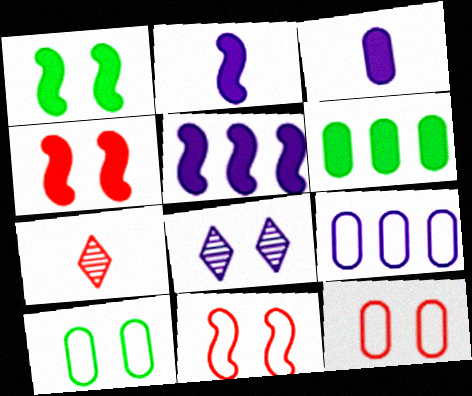[[1, 7, 9], 
[1, 8, 12], 
[2, 8, 9], 
[4, 8, 10], 
[5, 7, 10]]